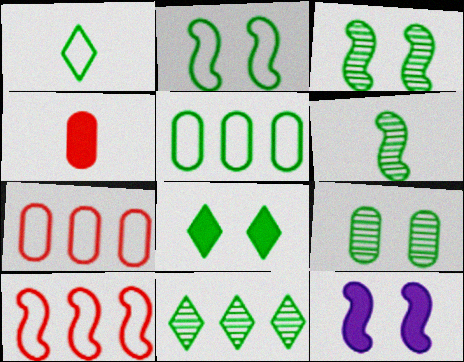[[1, 2, 5], 
[1, 8, 11], 
[2, 8, 9], 
[5, 6, 8], 
[6, 9, 11], 
[6, 10, 12]]